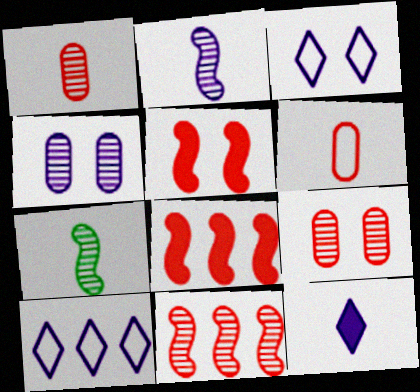[[6, 7, 12]]